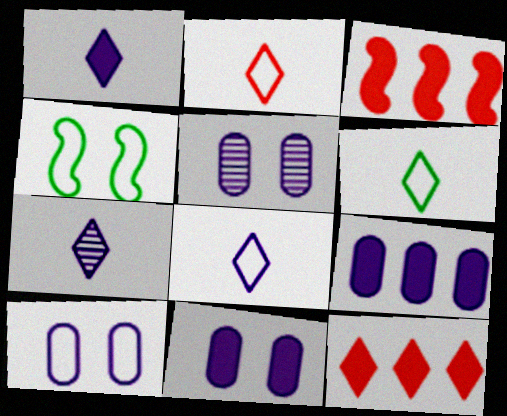[[1, 7, 8], 
[2, 6, 8], 
[3, 5, 6], 
[5, 10, 11]]